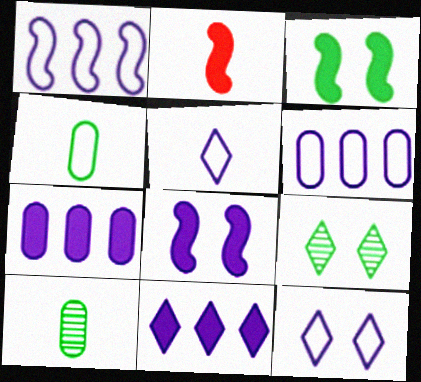[[2, 5, 10], 
[2, 6, 9]]